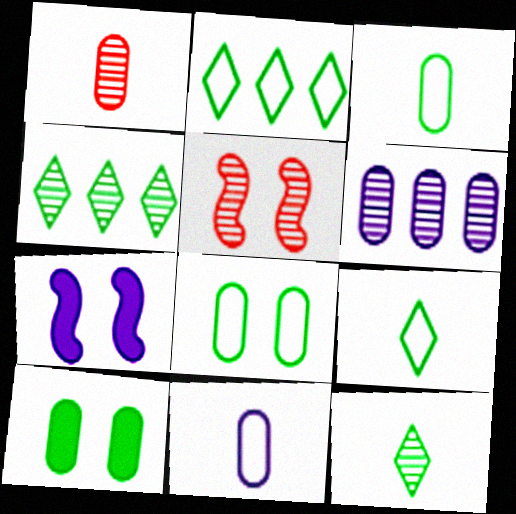[[1, 2, 7], 
[5, 6, 12]]